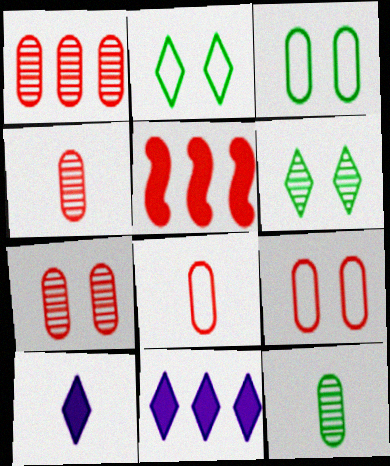[[1, 4, 7]]